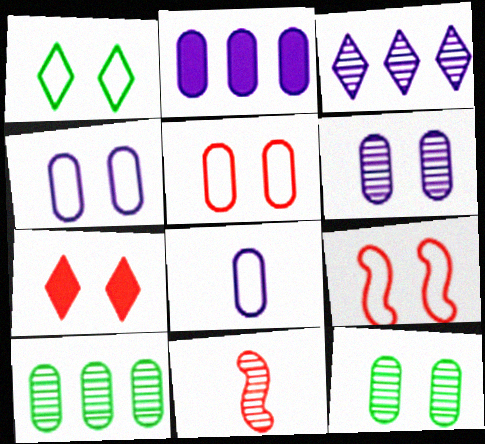[[1, 2, 11], 
[1, 4, 9], 
[2, 6, 8], 
[3, 11, 12]]